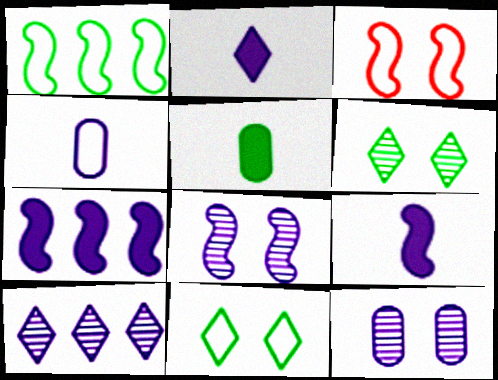[[1, 5, 6], 
[3, 5, 10]]